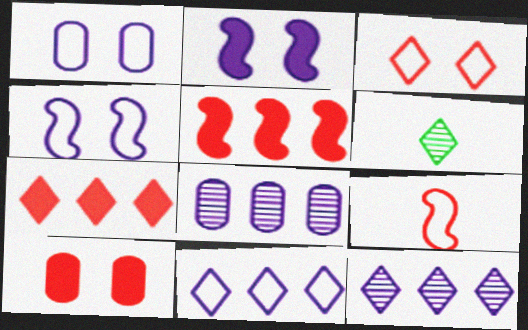[[1, 5, 6]]